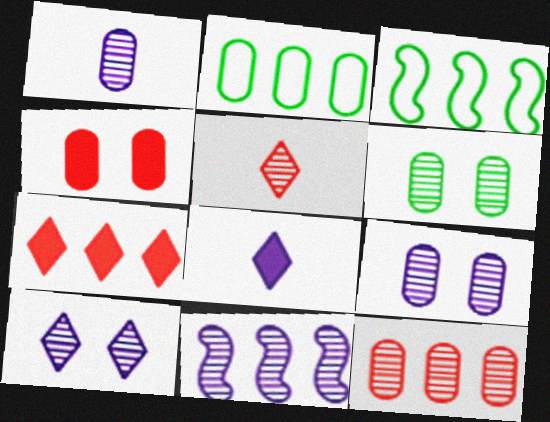[[1, 2, 4], 
[1, 6, 12], 
[1, 10, 11], 
[2, 7, 11], 
[5, 6, 11]]